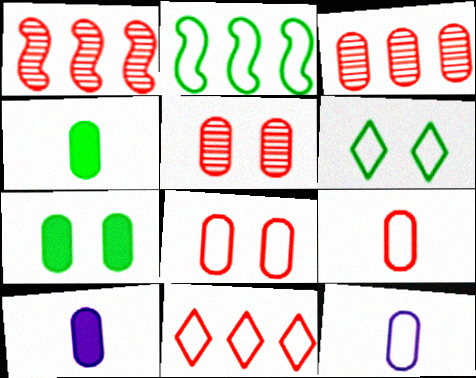[[1, 6, 10], 
[3, 7, 12]]